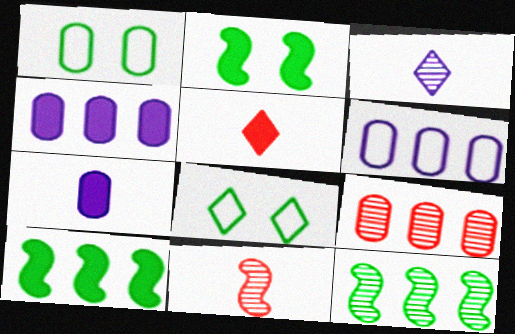[[1, 7, 9], 
[2, 4, 5], 
[4, 8, 11]]